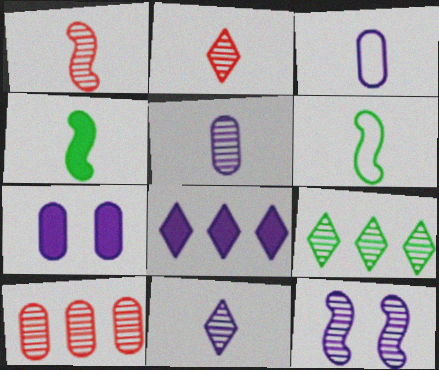[[2, 3, 4], 
[3, 8, 12]]